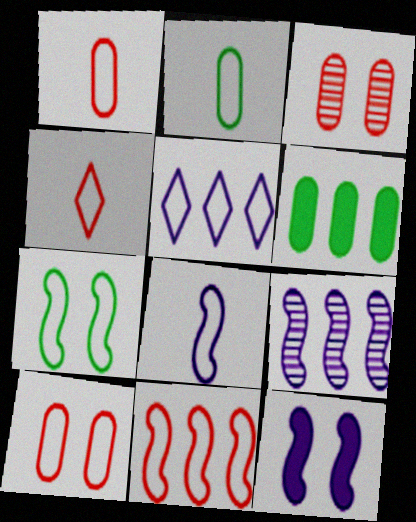[[1, 5, 7], 
[2, 4, 8], 
[4, 10, 11], 
[7, 8, 11], 
[8, 9, 12]]